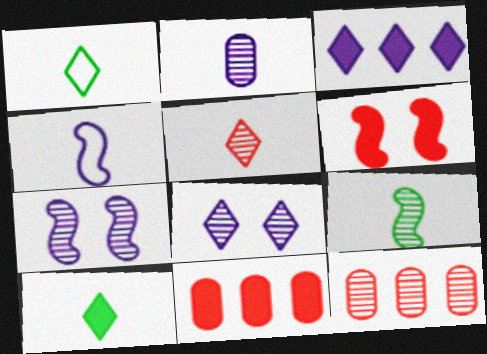[[1, 7, 11], 
[2, 5, 9], 
[8, 9, 12]]